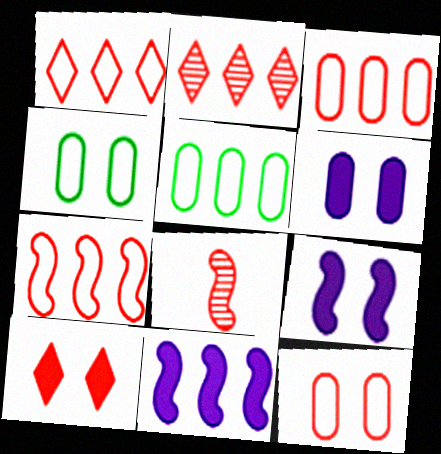[[1, 3, 7], 
[2, 5, 11], 
[3, 8, 10]]